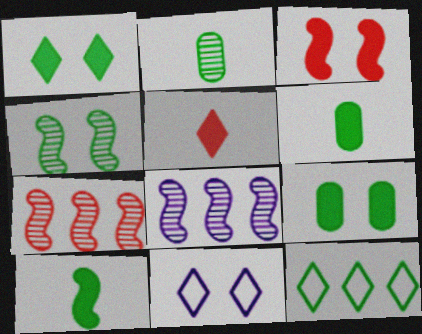[[4, 6, 12], 
[6, 7, 11]]